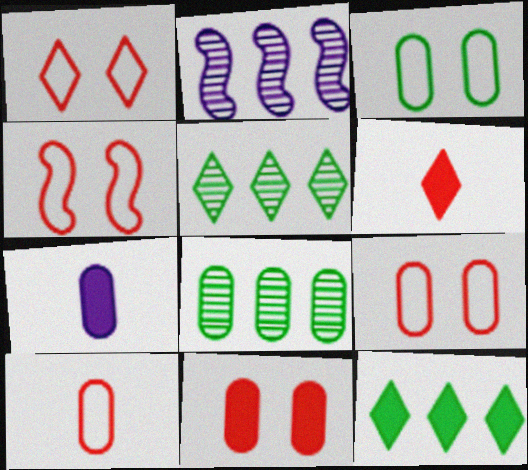[[1, 4, 9], 
[2, 3, 6], 
[4, 5, 7], 
[7, 8, 9]]